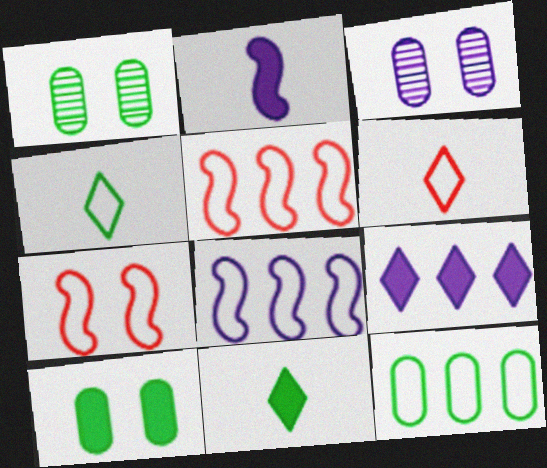[[3, 5, 11]]